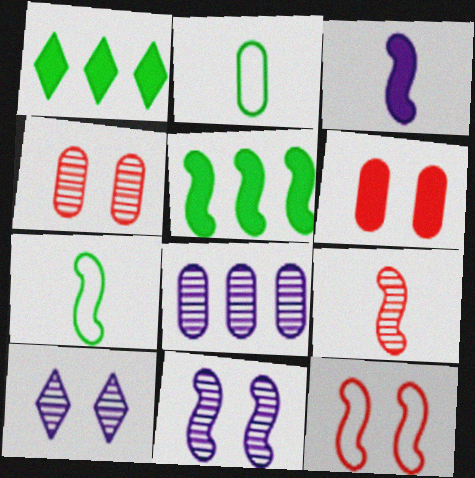[[1, 3, 6], 
[2, 6, 8], 
[3, 7, 9]]